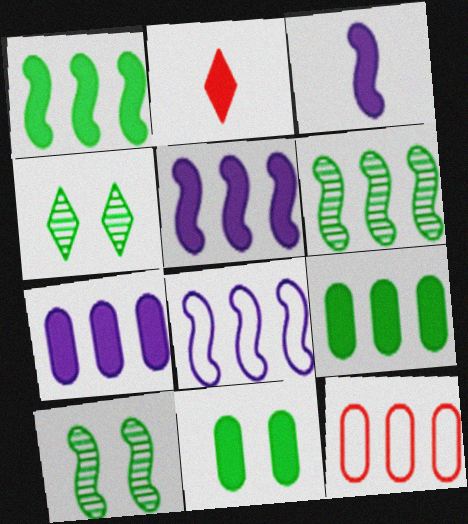[[2, 5, 11], 
[3, 4, 12]]